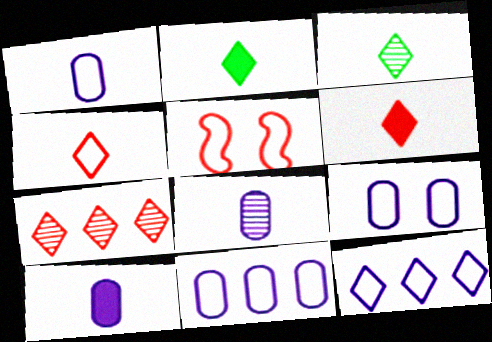[[1, 8, 10], 
[1, 9, 11]]